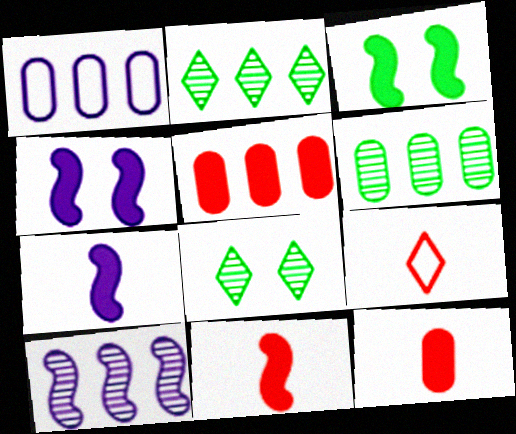[[1, 5, 6], 
[1, 8, 11], 
[4, 6, 9]]